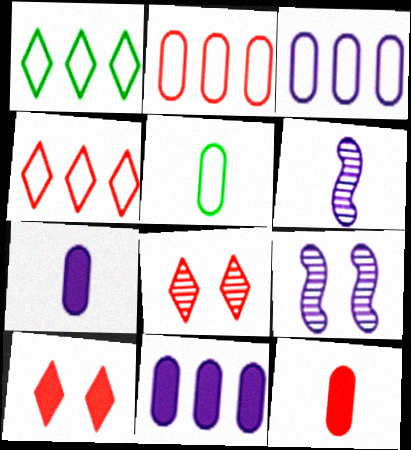[[1, 9, 12]]